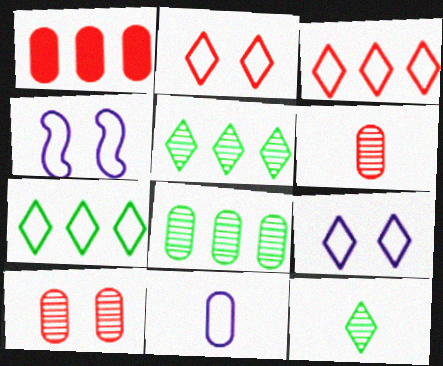[[1, 4, 12]]